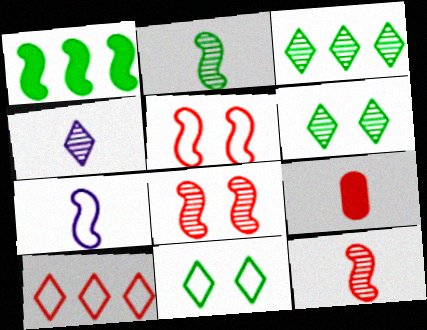[[1, 7, 8], 
[8, 9, 10]]